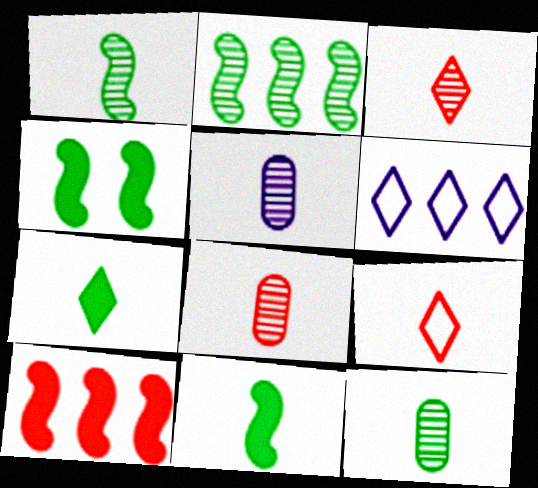[[1, 3, 5], 
[4, 6, 8], 
[5, 8, 12], 
[5, 9, 11]]